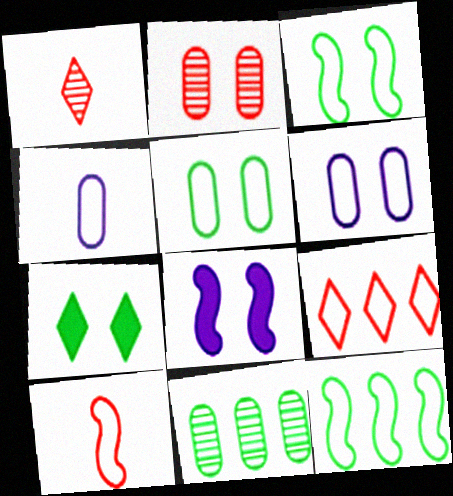[[3, 4, 9]]